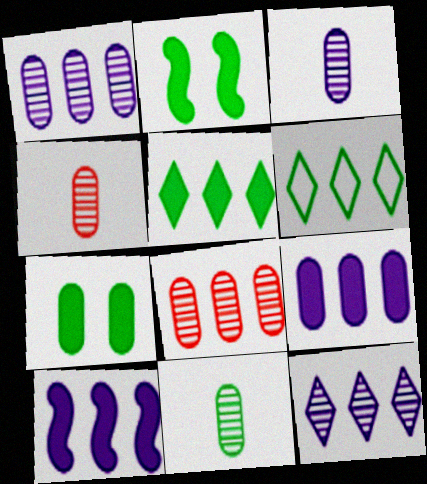[[2, 6, 11], 
[3, 4, 11], 
[6, 8, 10]]